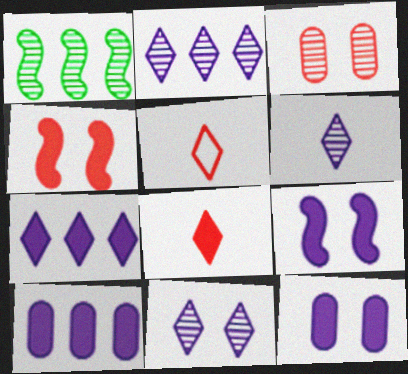[[1, 3, 6], 
[1, 5, 12], 
[2, 6, 11]]